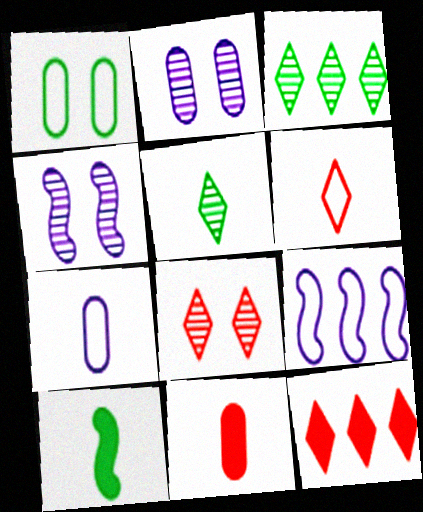[[1, 3, 10], 
[1, 6, 9], 
[6, 8, 12]]